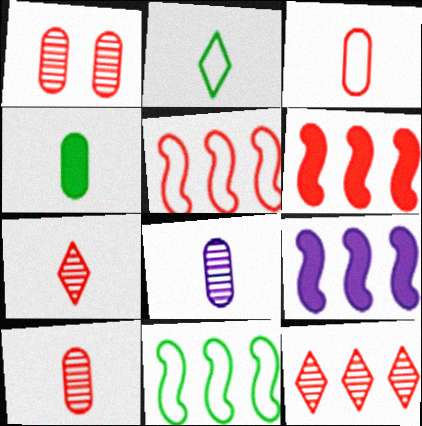[[1, 2, 9], 
[3, 4, 8]]